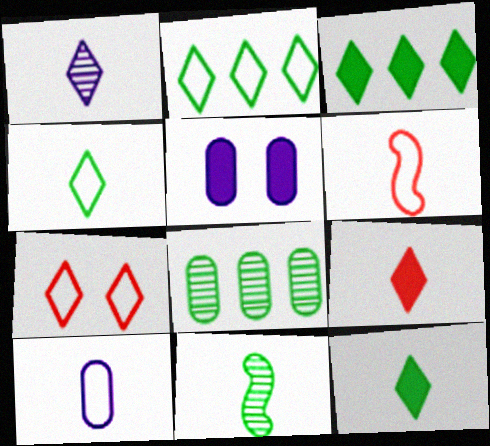[[1, 3, 7], 
[1, 4, 9], 
[4, 6, 10], 
[9, 10, 11]]